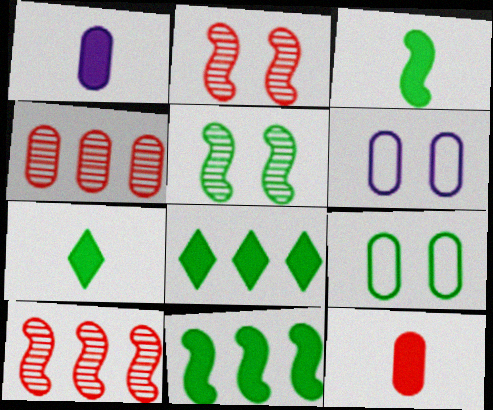[[1, 4, 9], 
[6, 7, 10]]